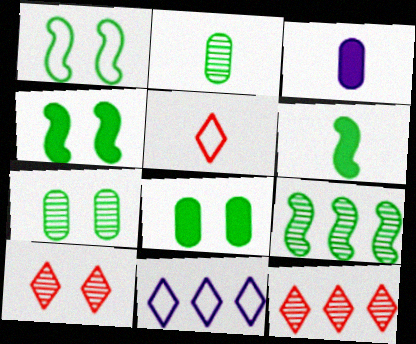[[1, 3, 12], 
[1, 6, 9]]